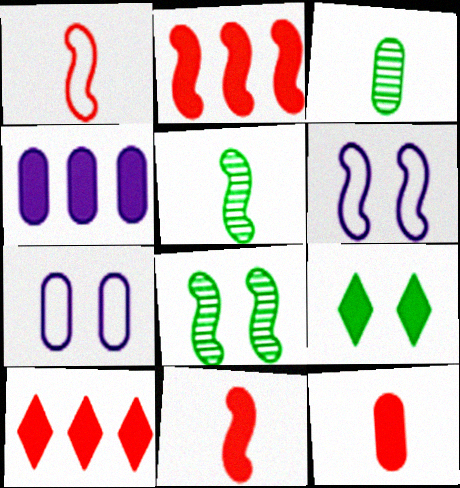[[2, 5, 6], 
[3, 6, 10], 
[4, 9, 11], 
[5, 7, 10]]